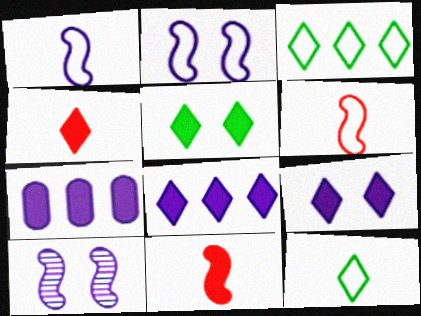[[4, 5, 8], 
[5, 7, 11]]